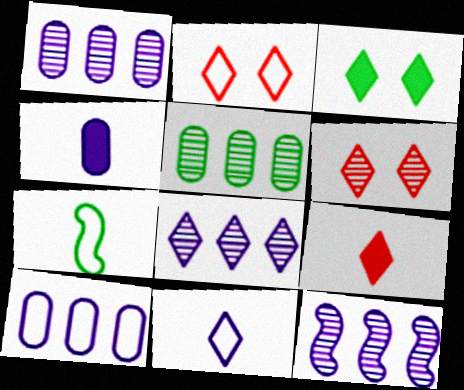[[1, 8, 12], 
[2, 7, 10], 
[3, 5, 7]]